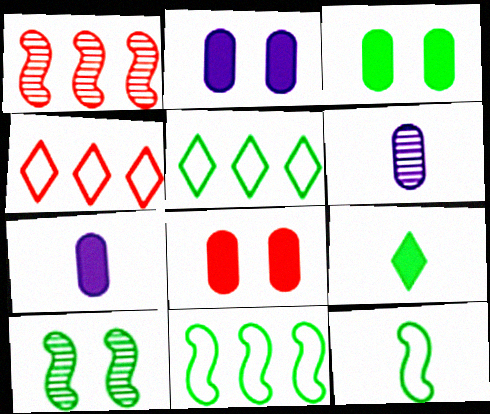[[2, 3, 8], 
[4, 7, 10]]